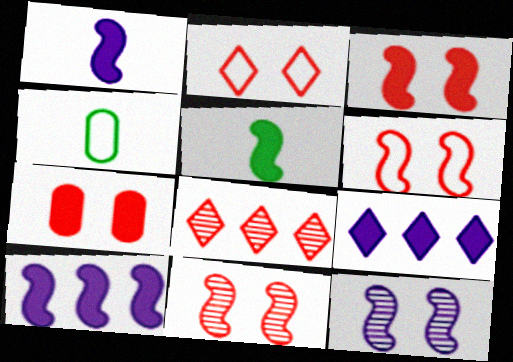[[2, 7, 11], 
[3, 5, 10], 
[3, 6, 11], 
[4, 9, 11], 
[5, 7, 9]]